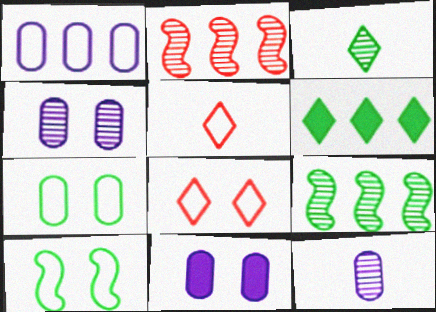[[1, 2, 6], 
[1, 5, 10], 
[1, 11, 12], 
[2, 3, 4], 
[5, 9, 11]]